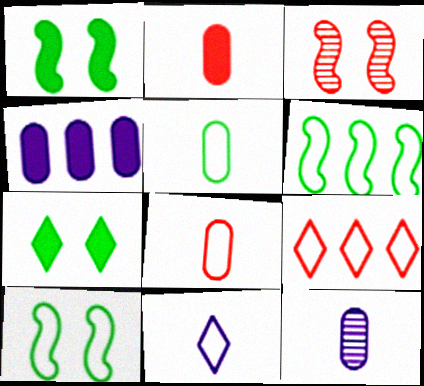[[1, 9, 12], 
[2, 3, 9], 
[2, 5, 12]]